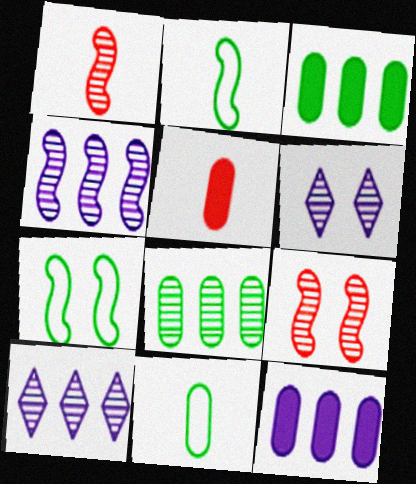[[1, 6, 8], 
[5, 7, 10]]